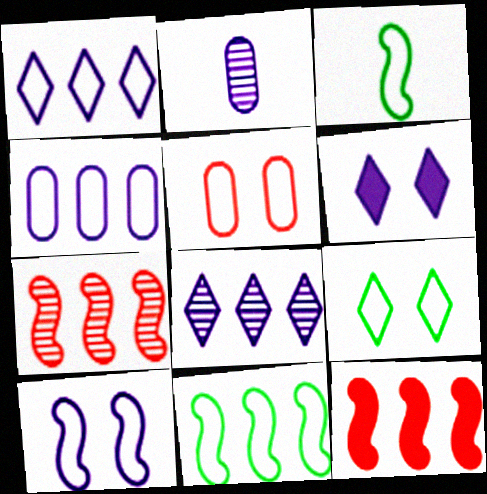[[1, 3, 5], 
[2, 9, 12], 
[5, 9, 10]]